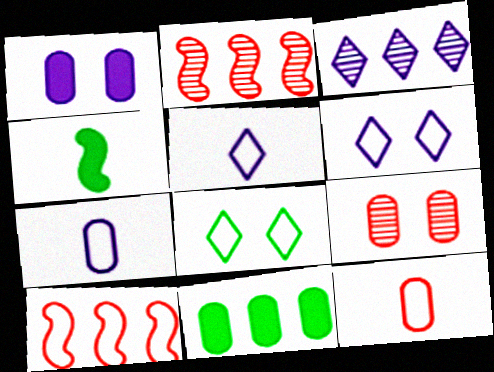[[3, 10, 11], 
[7, 8, 10], 
[7, 9, 11]]